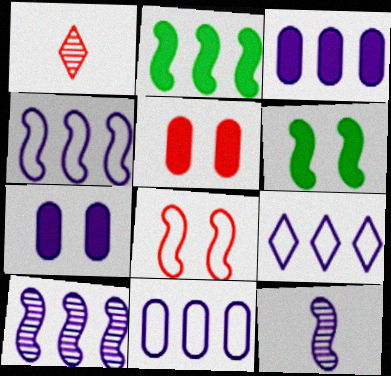[[1, 6, 11], 
[2, 8, 12], 
[3, 9, 10], 
[4, 9, 11], 
[7, 9, 12]]